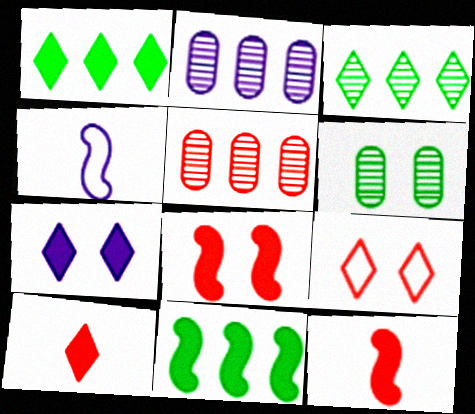[[1, 7, 10], 
[2, 4, 7], 
[5, 9, 12]]